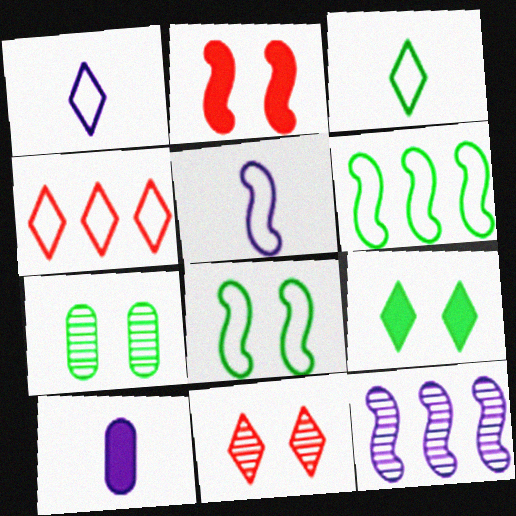[[6, 10, 11], 
[7, 8, 9]]